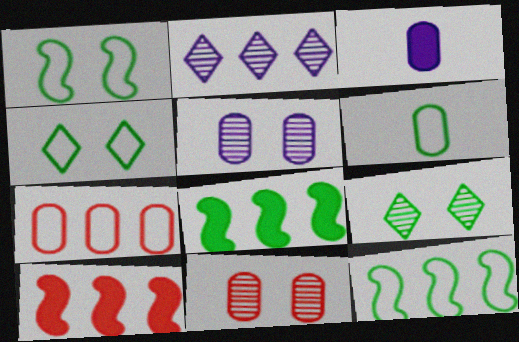[[2, 7, 8], 
[4, 6, 12], 
[6, 8, 9]]